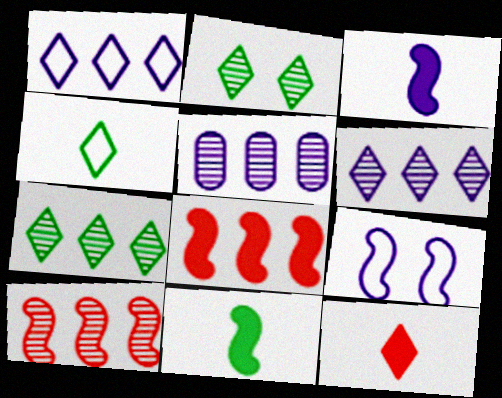[[1, 2, 12], 
[5, 7, 10], 
[9, 10, 11]]